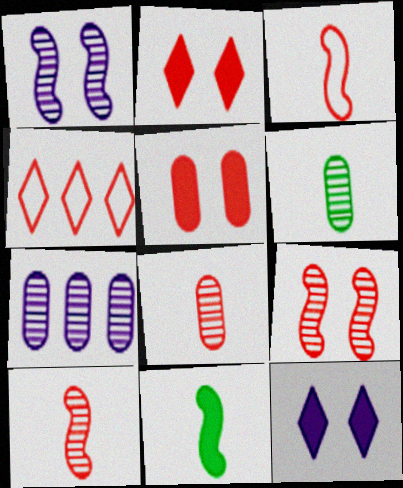[[4, 5, 10]]